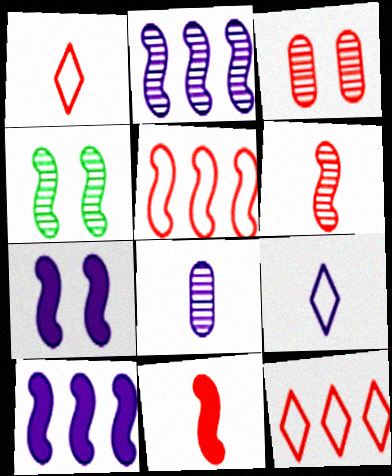[[2, 4, 6], 
[3, 11, 12]]